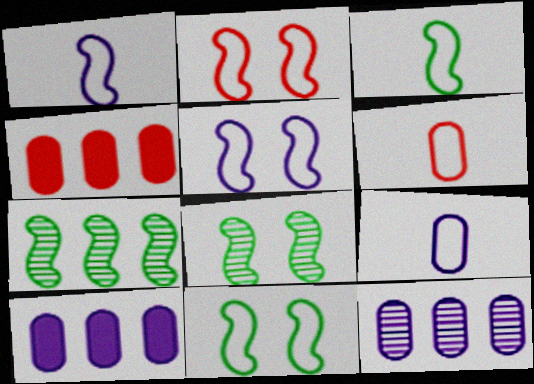[[2, 5, 11]]